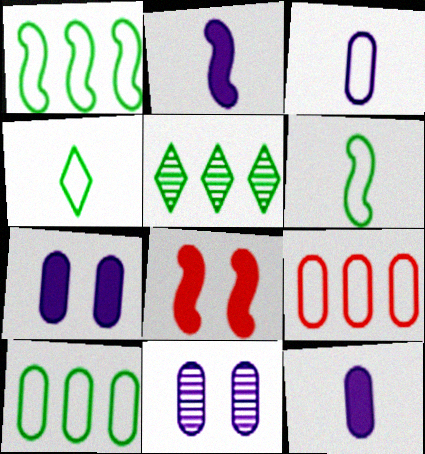[[3, 5, 8]]